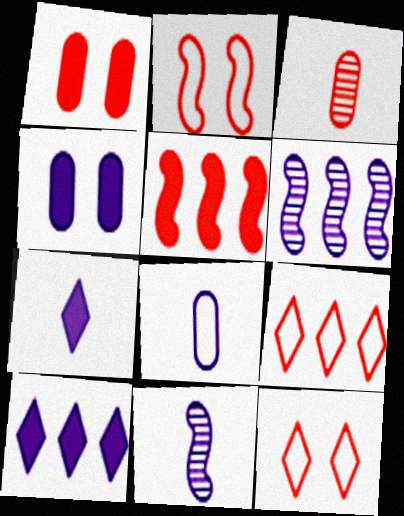[[3, 5, 12], 
[7, 8, 11]]